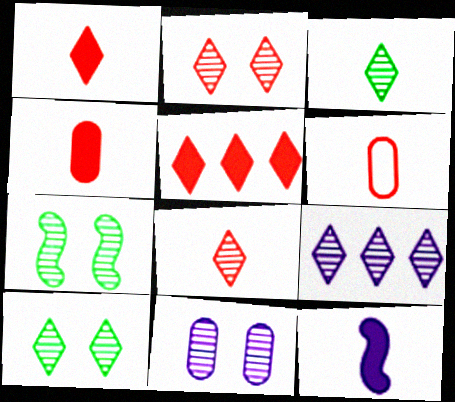[[2, 3, 9], 
[2, 7, 11], 
[3, 6, 12], 
[8, 9, 10]]